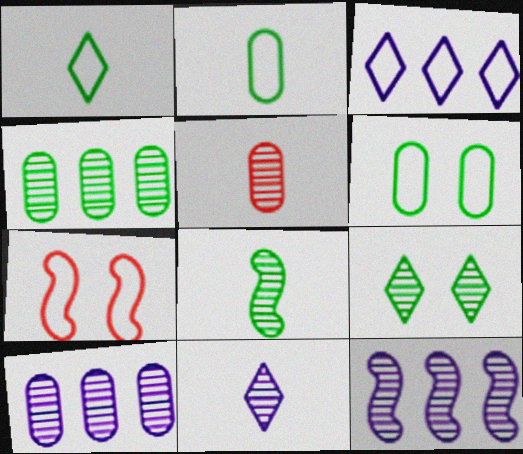[[2, 3, 7], 
[4, 8, 9], 
[5, 8, 11], 
[5, 9, 12]]